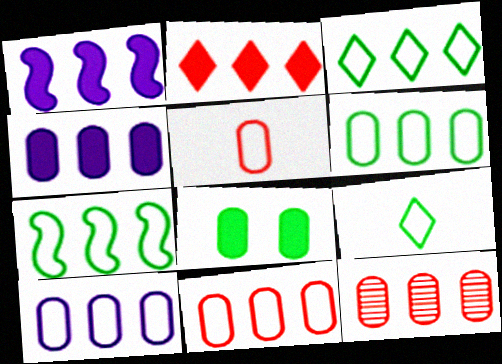[[1, 3, 12], 
[3, 6, 7], 
[4, 6, 12], 
[6, 10, 11]]